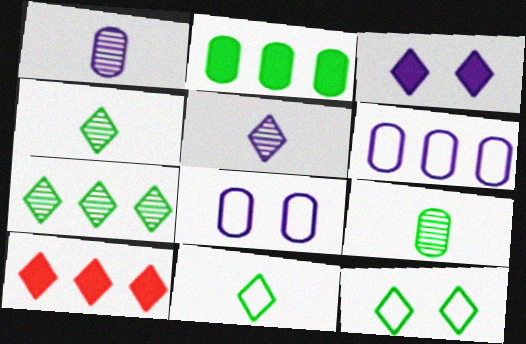[[5, 10, 12]]